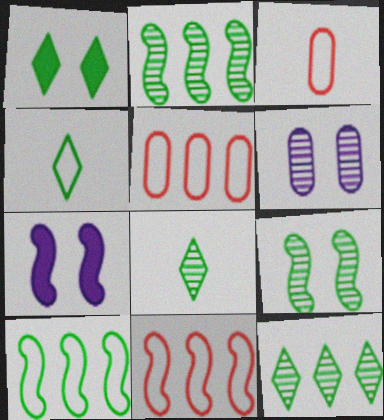[[1, 4, 12], 
[3, 7, 12], 
[5, 7, 8]]